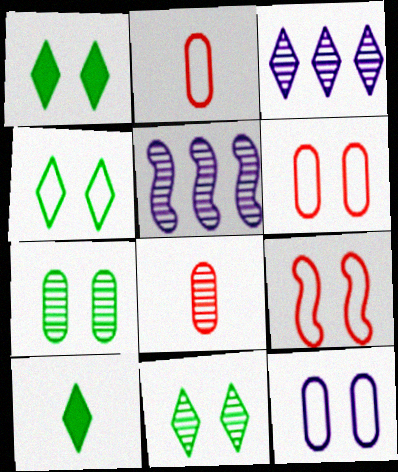[[1, 2, 5], 
[1, 4, 11], 
[4, 9, 12], 
[5, 6, 10], 
[5, 8, 11]]